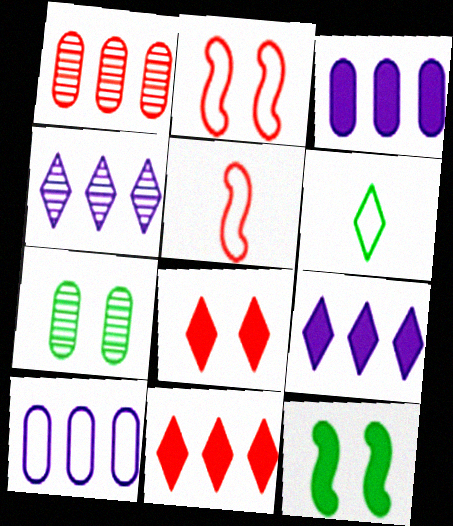[[1, 5, 8], 
[2, 6, 10], 
[4, 6, 8], 
[5, 7, 9]]